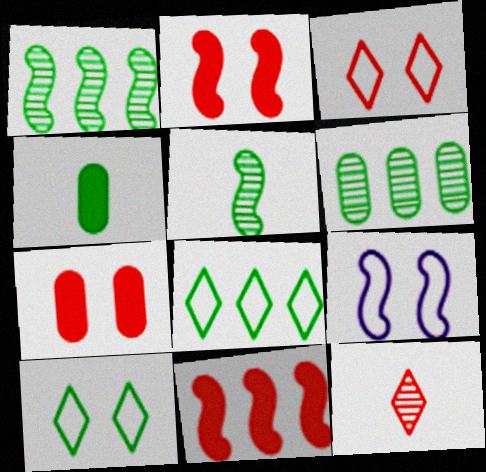[[1, 4, 10], 
[5, 9, 11]]